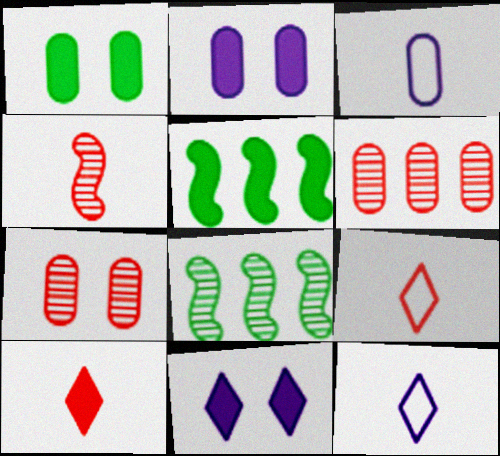[[1, 3, 6], 
[2, 5, 10], 
[2, 8, 9], 
[5, 7, 12]]